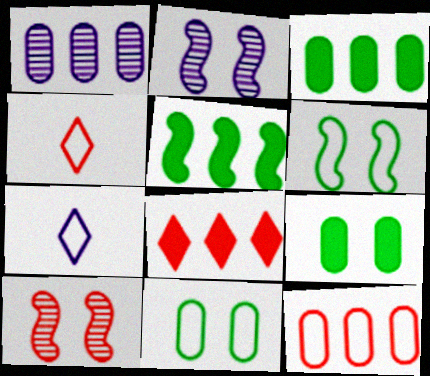[[1, 3, 12], 
[2, 3, 4], 
[3, 7, 10], 
[6, 7, 12]]